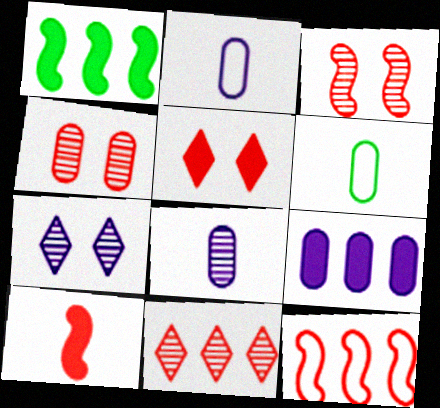[[3, 10, 12], 
[4, 6, 9]]